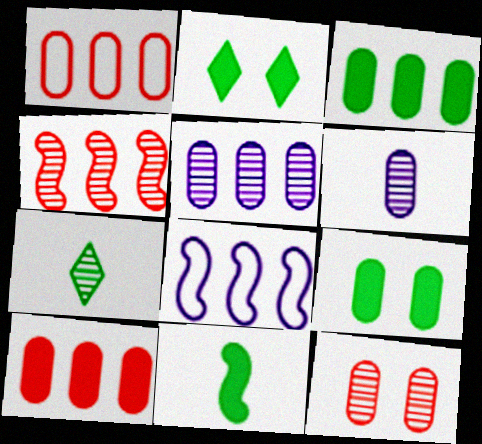[[1, 3, 5], 
[1, 6, 9], 
[2, 3, 11]]